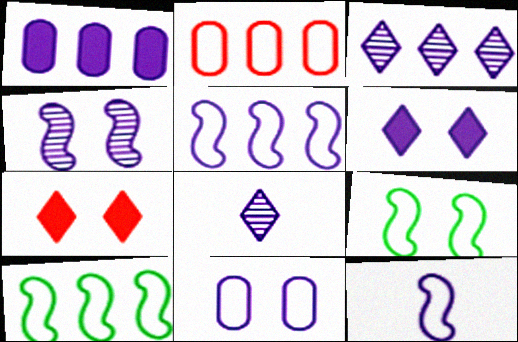[[1, 3, 5], 
[4, 6, 11]]